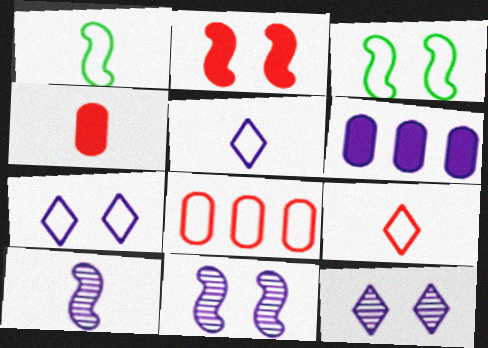[[1, 7, 8], 
[2, 3, 11], 
[3, 5, 8], 
[5, 6, 11], 
[6, 7, 10]]